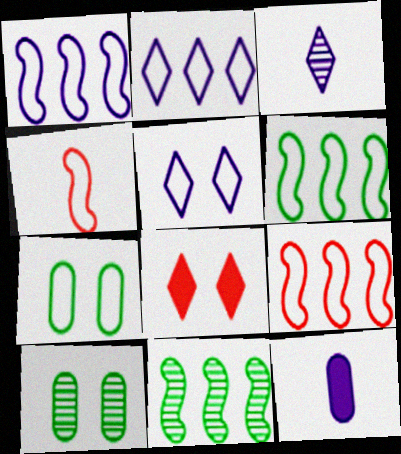[[1, 6, 9], 
[2, 4, 7]]